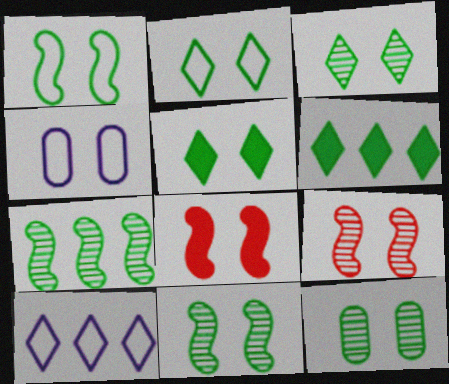[[1, 5, 12], 
[2, 3, 5], 
[3, 4, 8], 
[3, 11, 12], 
[4, 5, 9]]